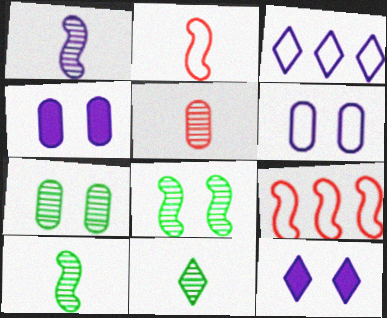[[1, 3, 4], 
[1, 5, 11], 
[4, 9, 11]]